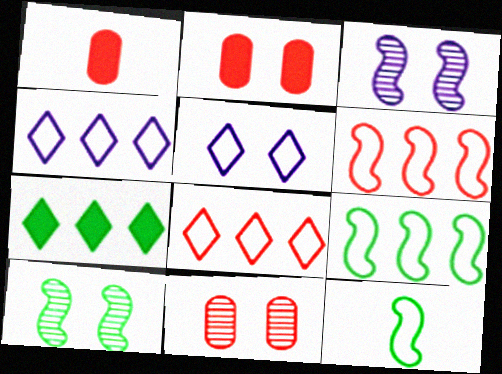[[1, 4, 10], 
[2, 5, 10]]